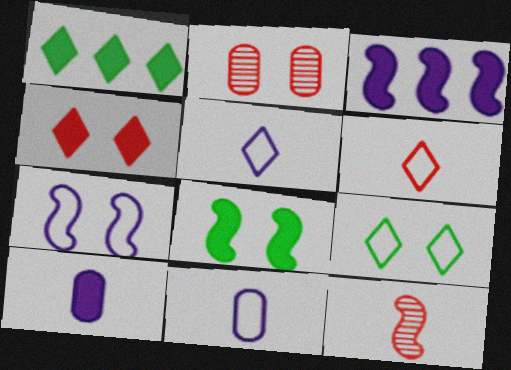[]